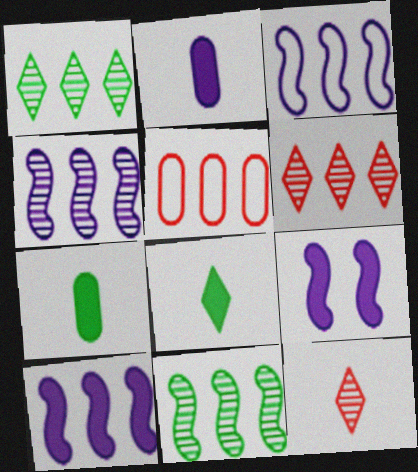[[1, 5, 10], 
[3, 4, 10]]